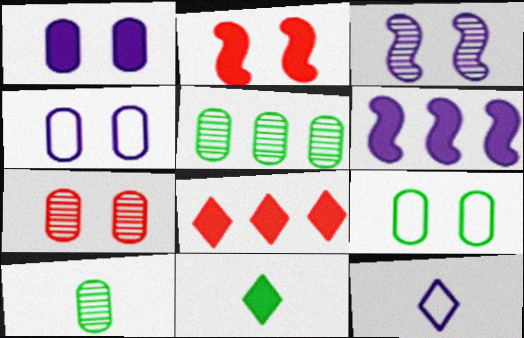[[1, 7, 9], 
[2, 5, 12]]